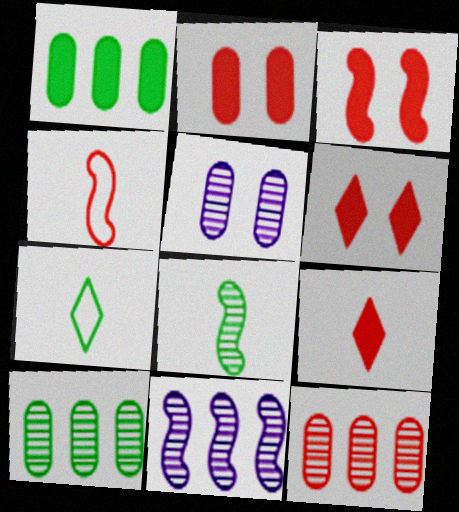[[2, 3, 6], 
[2, 7, 11], 
[4, 6, 12]]